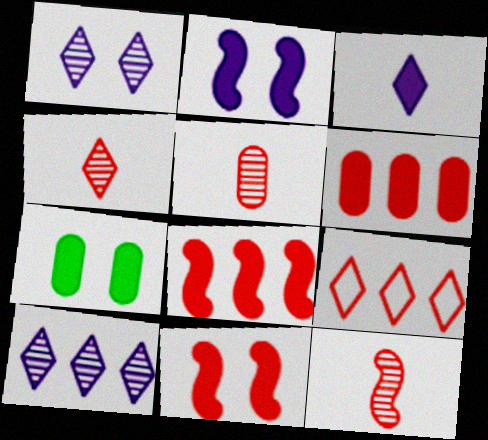[[3, 7, 8], 
[4, 5, 12], 
[5, 9, 11]]